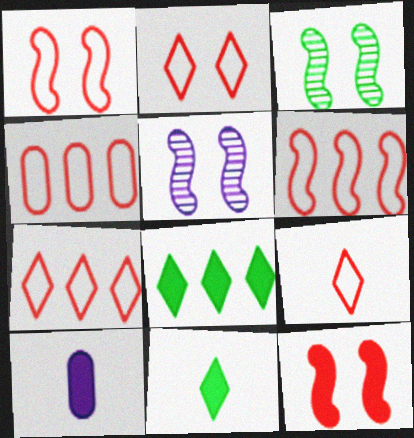[[1, 4, 9], 
[2, 7, 9], 
[3, 7, 10], 
[4, 5, 11], 
[4, 6, 7], 
[8, 10, 12]]